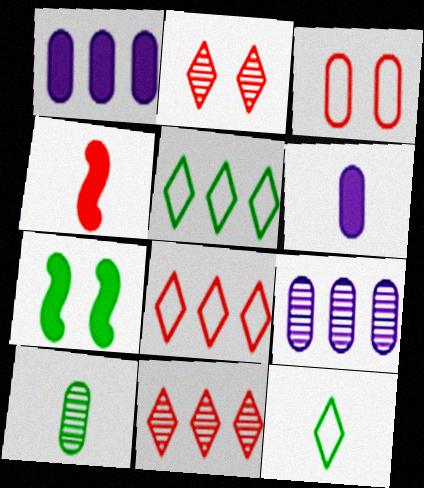[[1, 3, 10], 
[3, 4, 11], 
[5, 7, 10]]